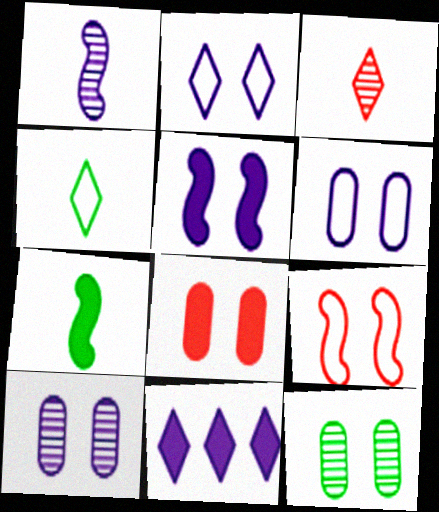[[1, 6, 11], 
[2, 5, 10], 
[6, 8, 12], 
[7, 8, 11]]